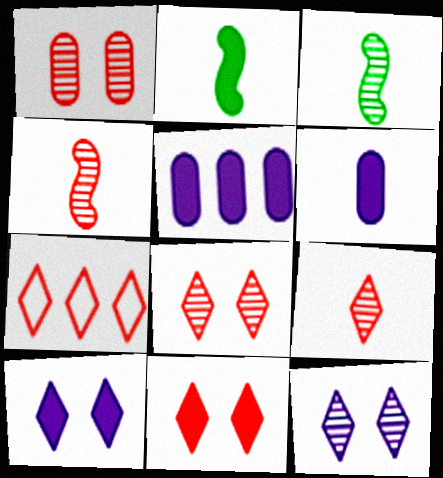[[2, 5, 11], 
[7, 9, 11]]